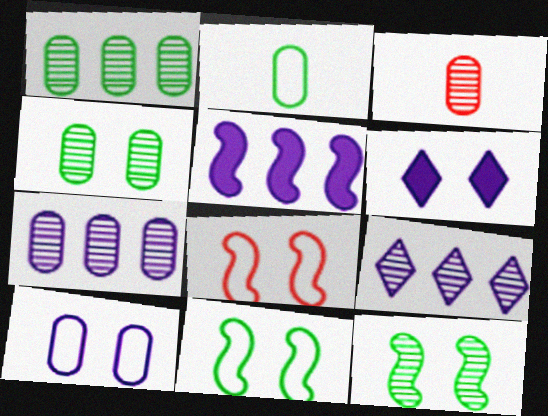[[3, 4, 7], 
[3, 9, 12], 
[4, 6, 8]]